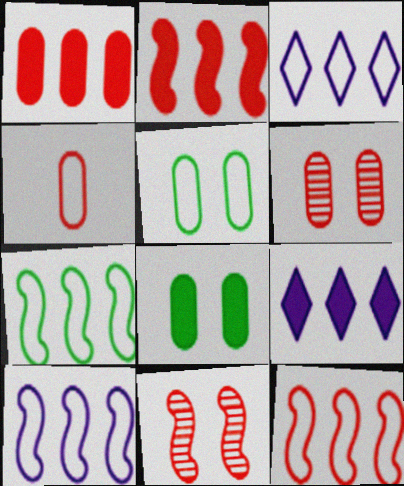[[1, 4, 6], 
[7, 10, 12]]